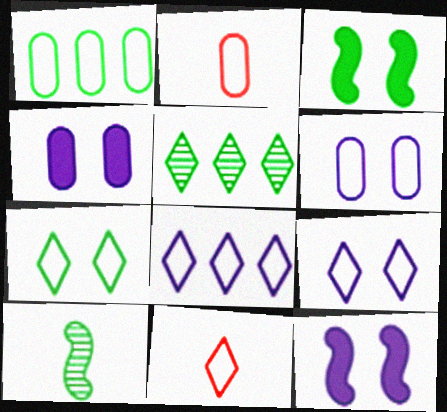[[1, 2, 6], 
[2, 5, 12], 
[7, 8, 11]]